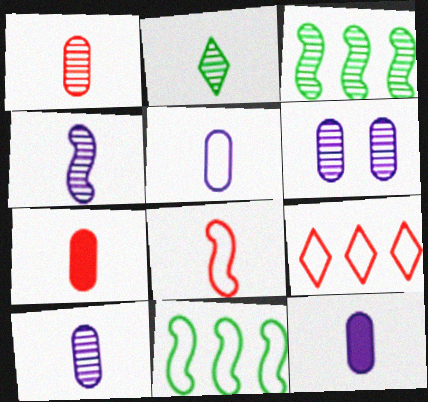[[1, 2, 4], 
[2, 8, 12], 
[5, 10, 12]]